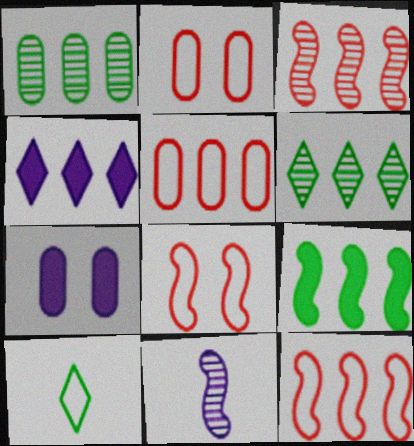[[1, 4, 12], 
[3, 7, 10], 
[8, 9, 11]]